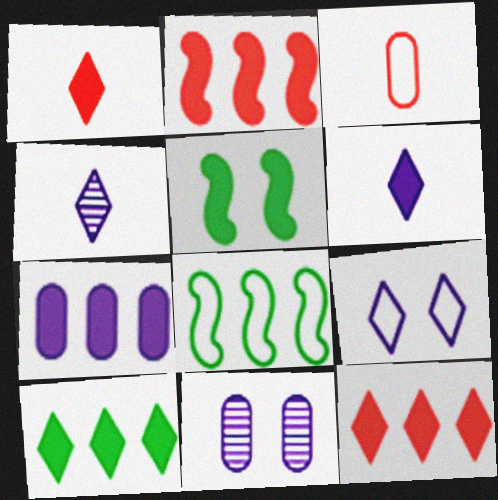[[1, 5, 7], 
[1, 8, 11], 
[2, 7, 10], 
[3, 8, 9]]